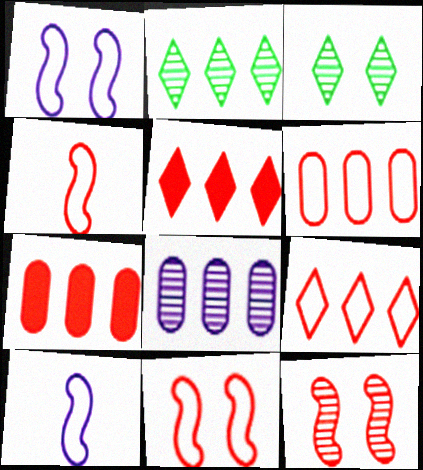[[3, 7, 10]]